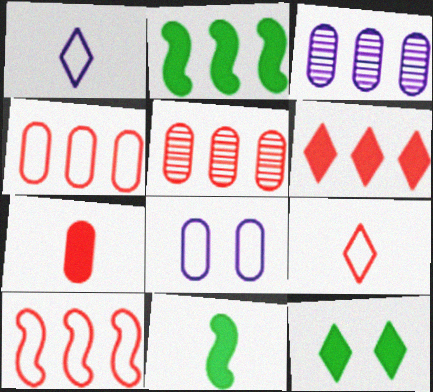[[5, 6, 10]]